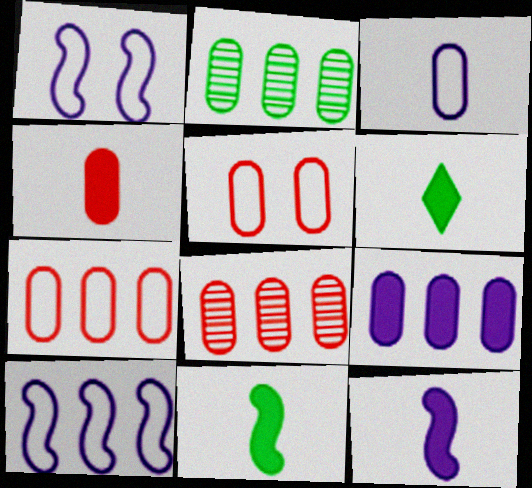[[1, 6, 8], 
[2, 7, 9], 
[4, 5, 8], 
[4, 6, 12]]